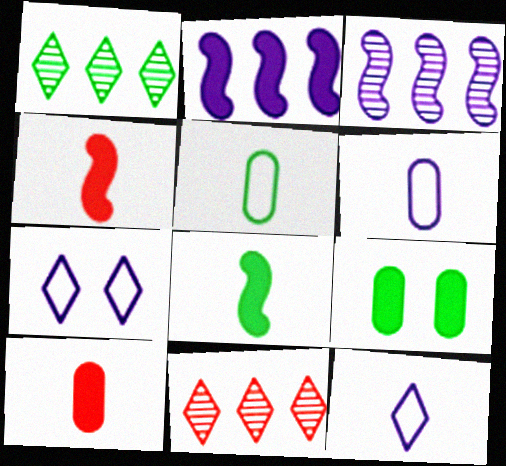[]